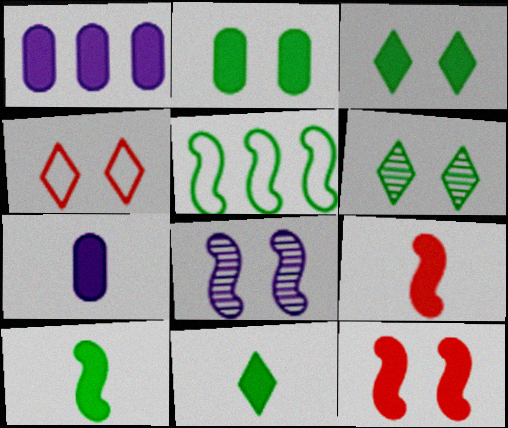[[1, 3, 9], 
[1, 11, 12], 
[2, 4, 8], 
[5, 8, 9], 
[7, 9, 11]]